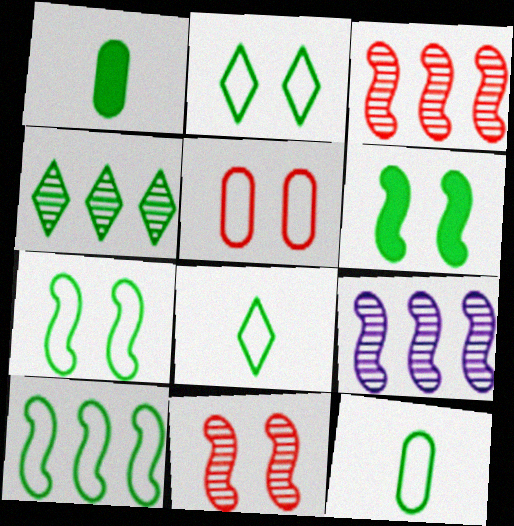[[1, 4, 7], 
[2, 10, 12], 
[4, 6, 12]]